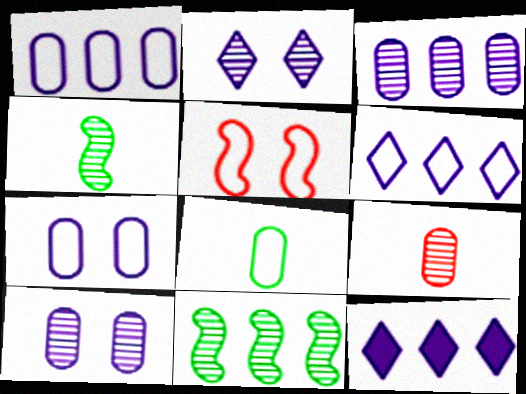[[2, 9, 11], 
[5, 6, 8]]